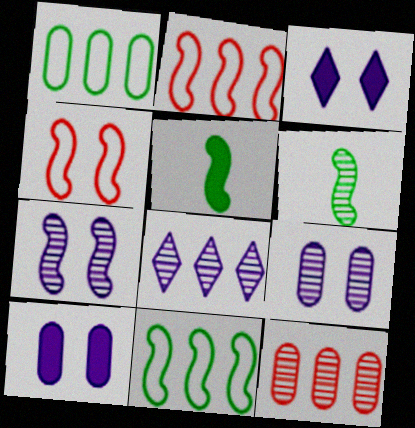[[2, 5, 7]]